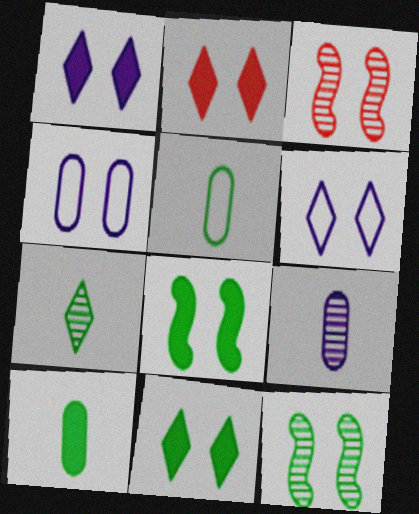[[1, 2, 11], 
[2, 4, 12], 
[3, 4, 11]]